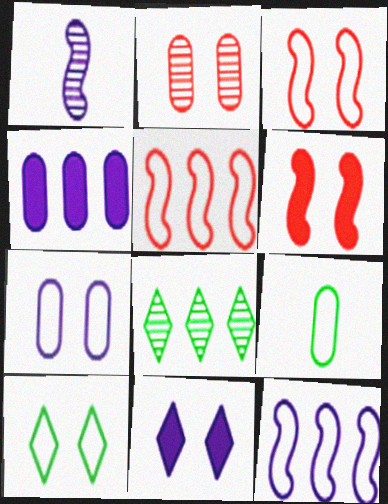[[1, 2, 8], 
[2, 4, 9], 
[3, 7, 10], 
[4, 5, 8]]